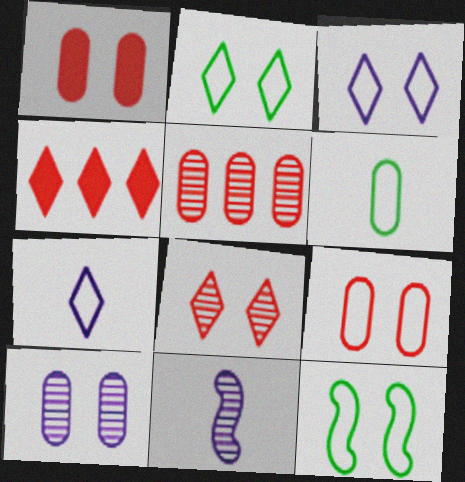[[3, 9, 12]]